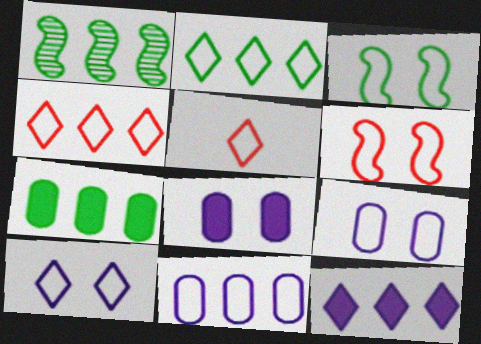[[1, 2, 7], 
[1, 5, 8], 
[2, 5, 10], 
[3, 5, 11]]